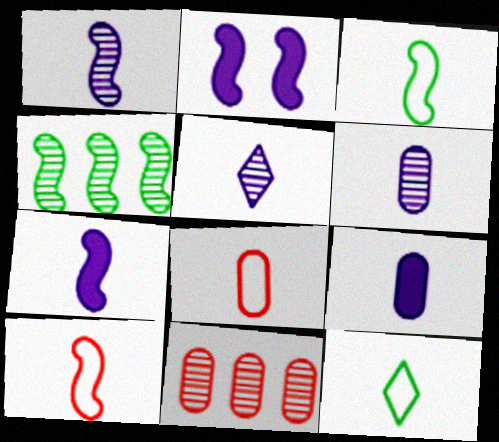[[1, 5, 6], 
[2, 4, 10], 
[2, 11, 12]]